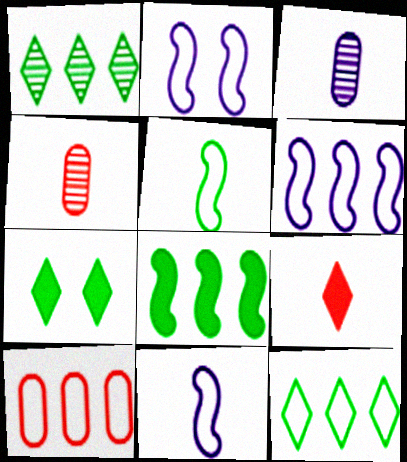[[2, 6, 11], 
[3, 5, 9], 
[4, 6, 7], 
[6, 10, 12]]